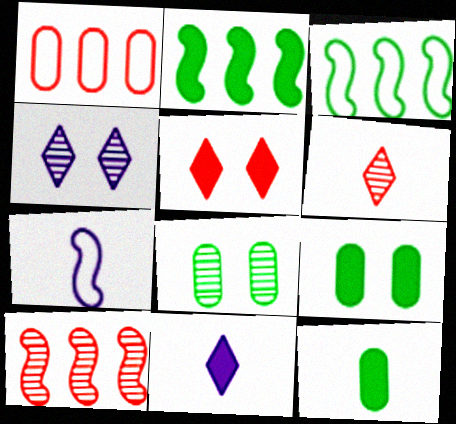[[6, 7, 12]]